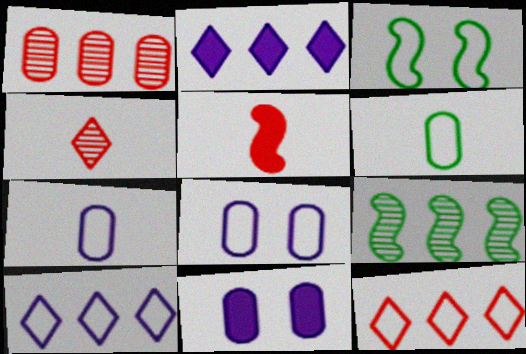[[1, 6, 11], 
[3, 7, 12]]